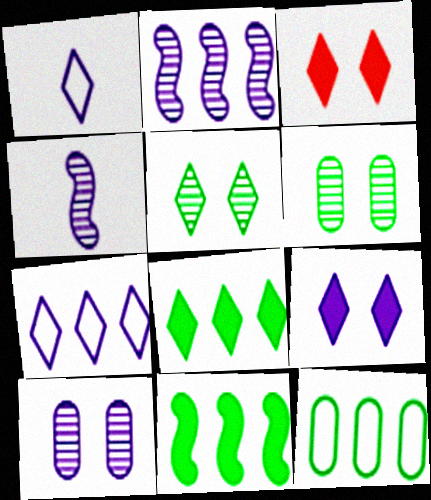[[3, 4, 12]]